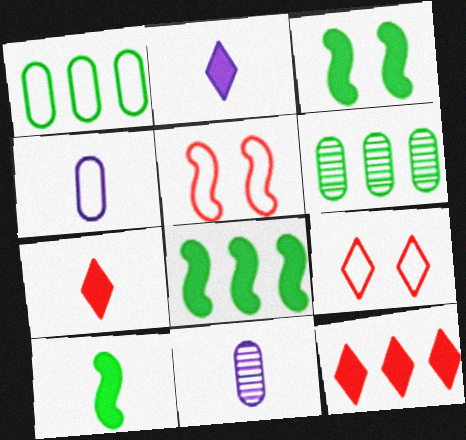[[2, 5, 6], 
[3, 8, 10], 
[8, 9, 11]]